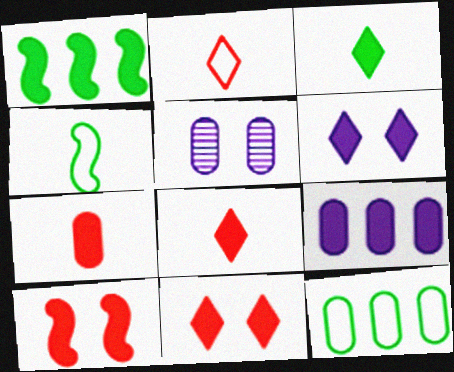[[1, 2, 5], 
[1, 6, 7], 
[3, 9, 10], 
[5, 7, 12]]